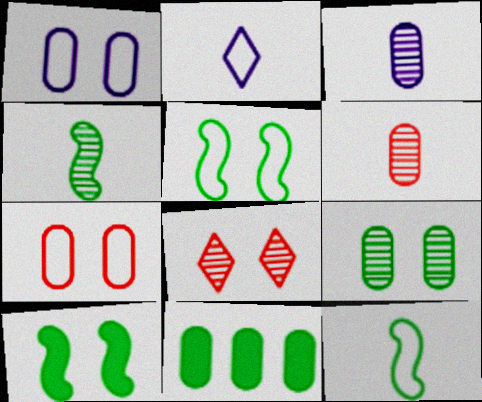[[1, 6, 11], 
[1, 8, 10], 
[3, 7, 11]]